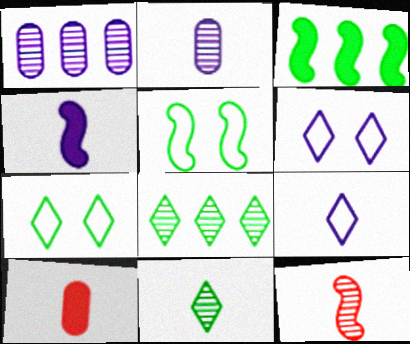[[1, 4, 6], 
[2, 4, 9], 
[2, 11, 12]]